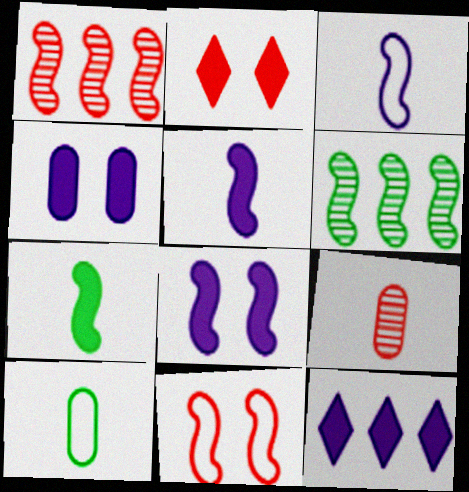[[4, 5, 12], 
[5, 6, 11]]